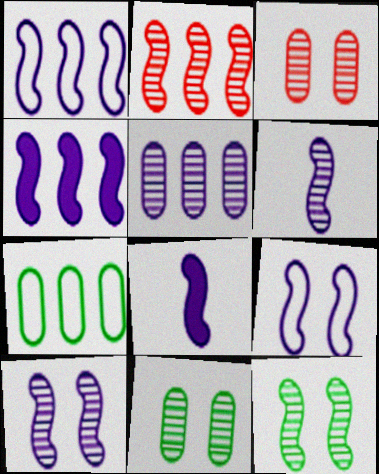[[1, 8, 10], 
[2, 6, 12], 
[4, 6, 9]]